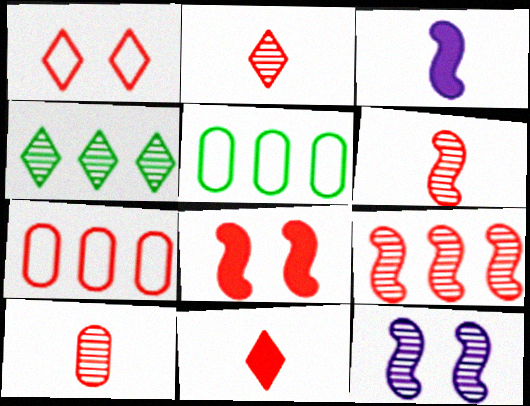[[2, 6, 10], 
[2, 7, 8], 
[4, 10, 12], 
[5, 11, 12]]